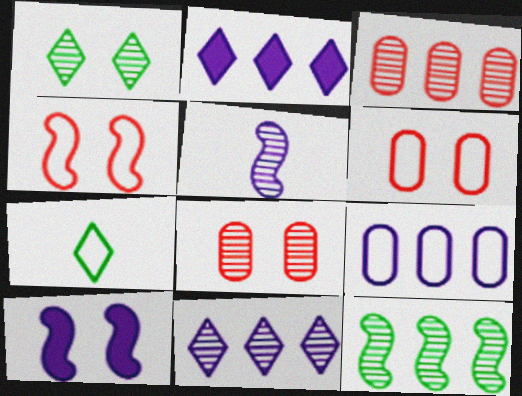[[1, 3, 5], 
[1, 6, 10], 
[3, 7, 10], 
[3, 11, 12], 
[4, 7, 9]]